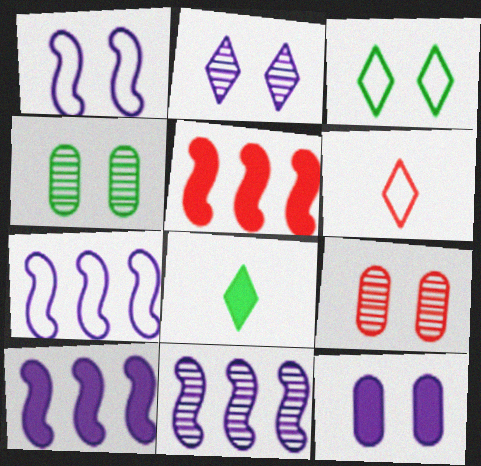[[1, 2, 12], 
[4, 6, 10], 
[5, 6, 9], 
[5, 8, 12], 
[7, 8, 9], 
[7, 10, 11]]